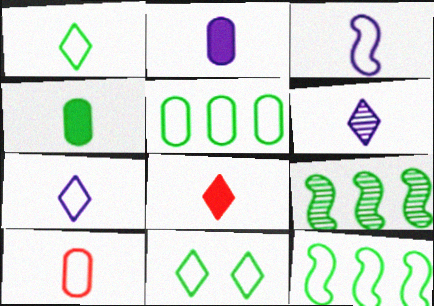[[1, 3, 10], 
[1, 6, 8], 
[2, 3, 6], 
[4, 9, 11]]